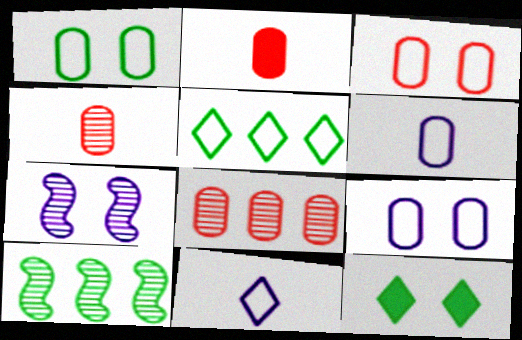[[1, 3, 9], 
[2, 3, 8], 
[2, 5, 7], 
[3, 7, 12]]